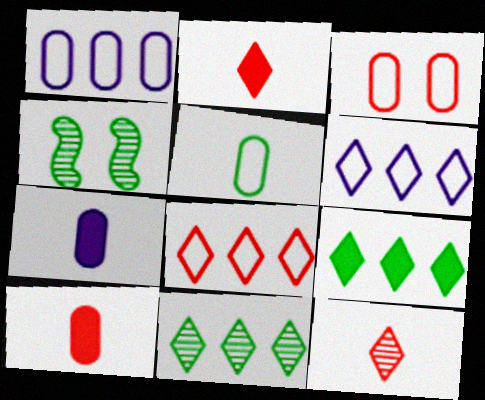[[1, 2, 4], 
[1, 3, 5], 
[4, 5, 9], 
[4, 6, 10], 
[4, 7, 8]]